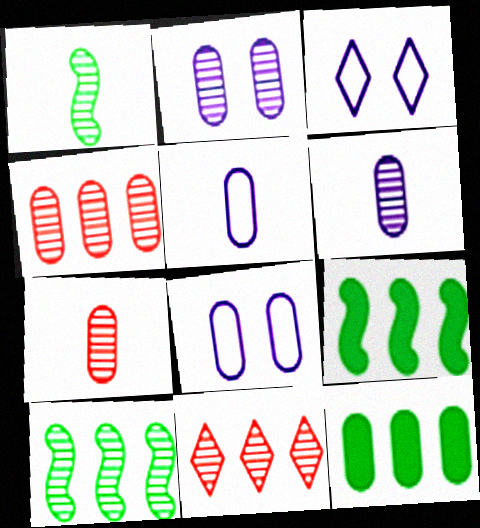[[1, 2, 11], 
[3, 7, 9], 
[7, 8, 12]]